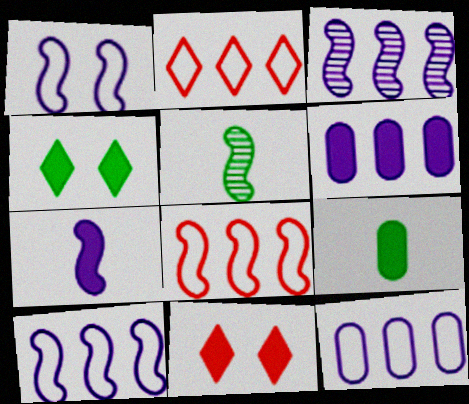[[1, 3, 7], 
[5, 11, 12]]